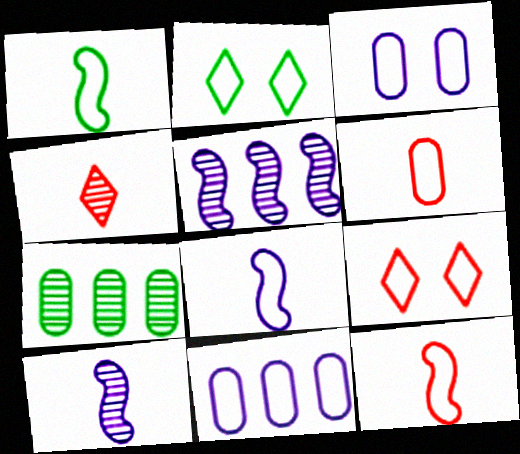[[1, 8, 12], 
[1, 9, 11], 
[2, 11, 12]]